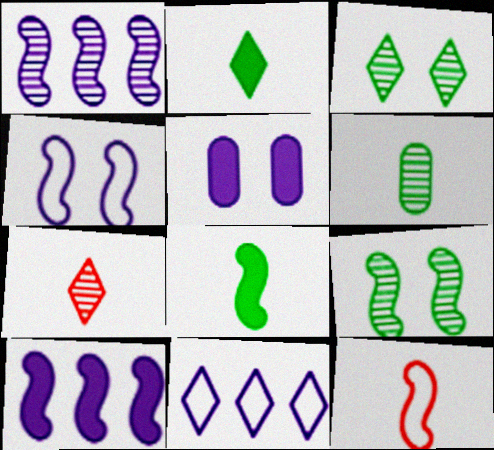[[9, 10, 12]]